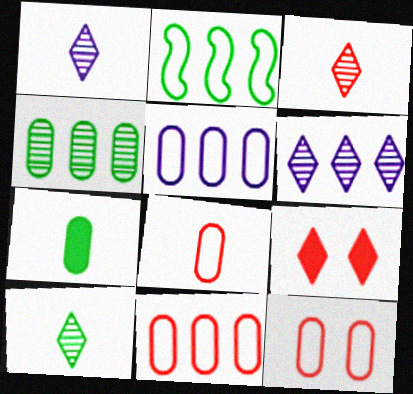[[1, 3, 10], 
[8, 11, 12]]